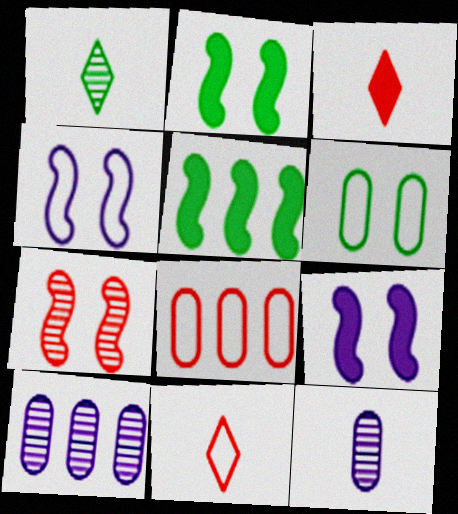[[1, 5, 6], 
[1, 7, 10], 
[1, 8, 9], 
[2, 4, 7], 
[2, 10, 11], 
[3, 7, 8]]